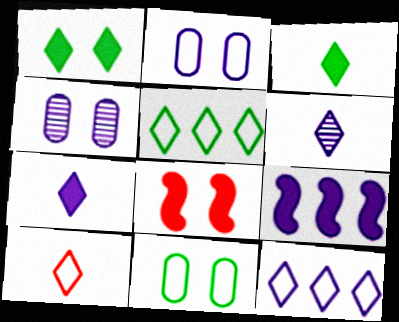[[2, 6, 9], 
[3, 6, 10]]